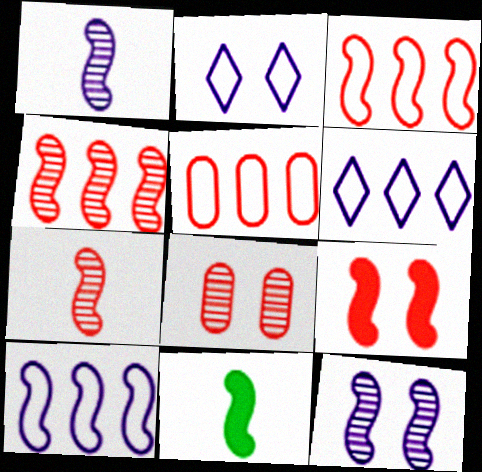[[3, 7, 9], 
[3, 11, 12], 
[6, 8, 11]]